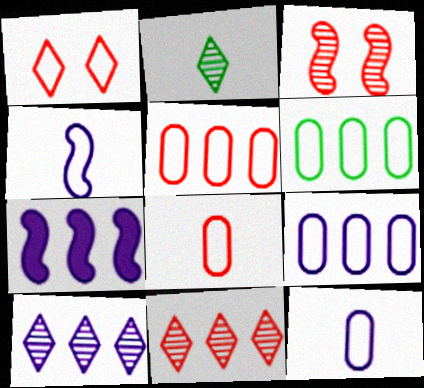[[1, 4, 6], 
[5, 6, 9], 
[6, 7, 11], 
[7, 9, 10]]